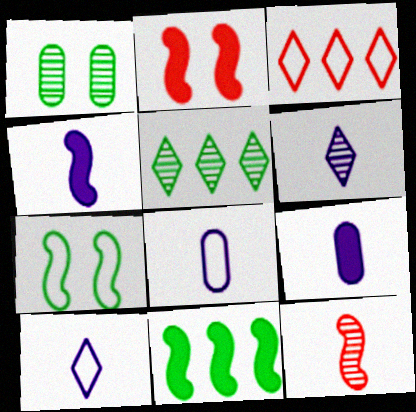[[1, 3, 4], 
[2, 4, 11], 
[2, 5, 8], 
[3, 7, 8], 
[4, 6, 8]]